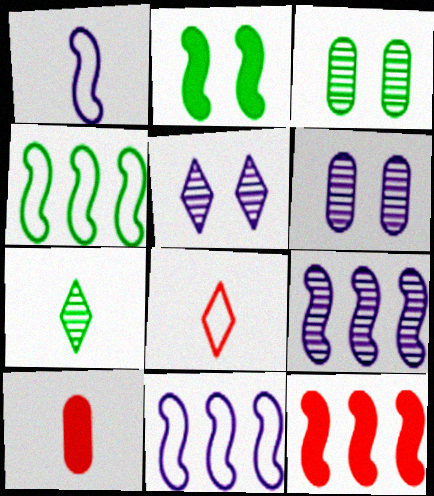[[1, 7, 10], 
[4, 5, 10], 
[4, 9, 12]]